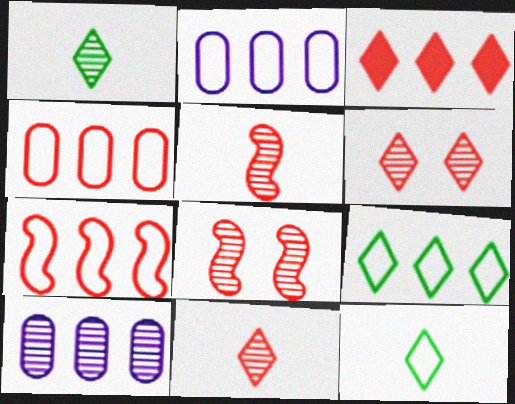[[1, 8, 10], 
[2, 7, 9]]